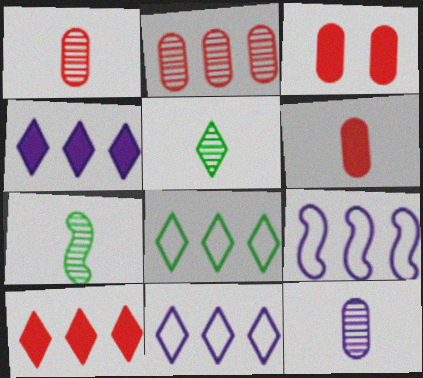[[3, 5, 9], 
[3, 7, 11]]